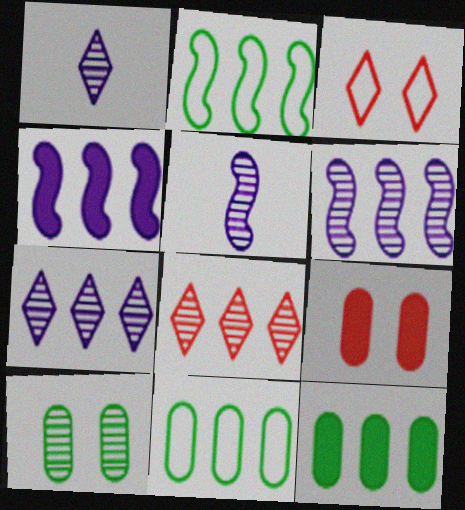[[1, 2, 9], 
[3, 5, 12], 
[4, 8, 11], 
[5, 8, 10]]